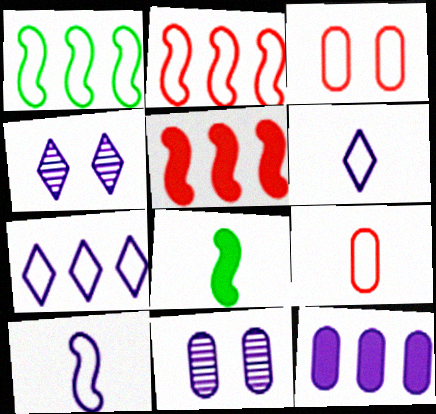[[1, 3, 6], 
[4, 10, 12]]